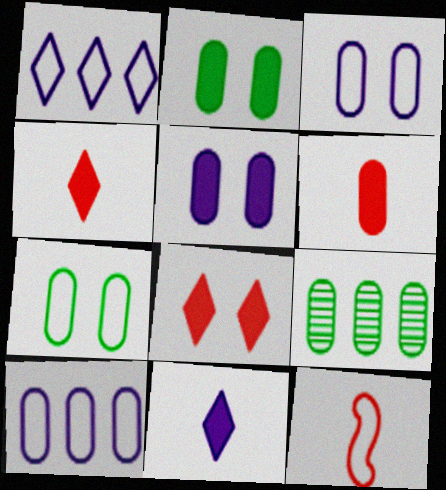[[1, 7, 12], 
[3, 6, 9]]